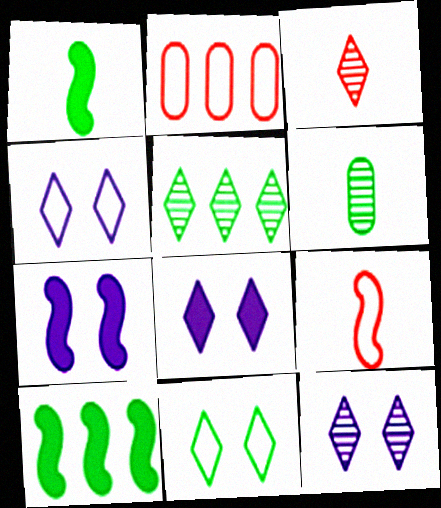[[1, 2, 12], 
[3, 5, 12], 
[4, 8, 12], 
[6, 10, 11]]